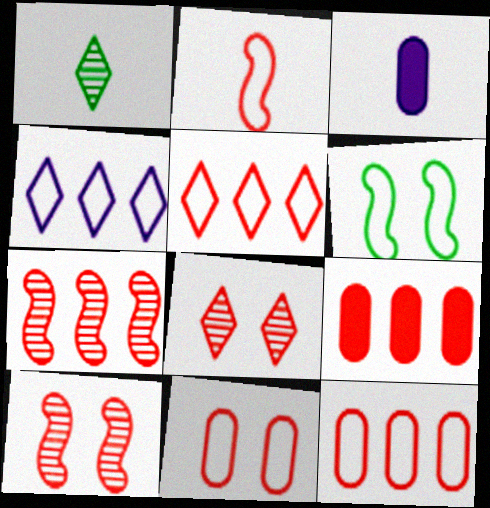[[1, 2, 3], 
[2, 5, 11], 
[2, 8, 9], 
[5, 7, 9]]